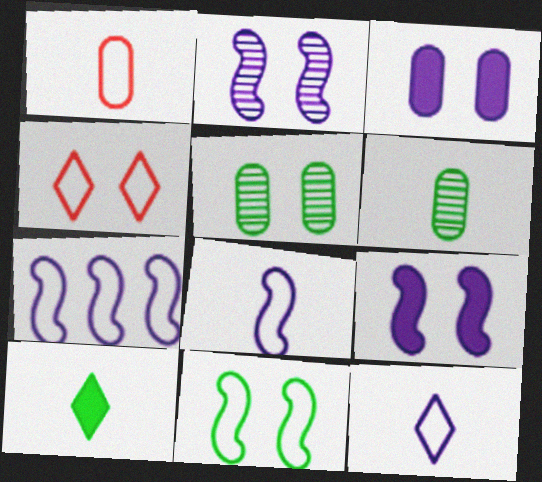[[4, 5, 9]]